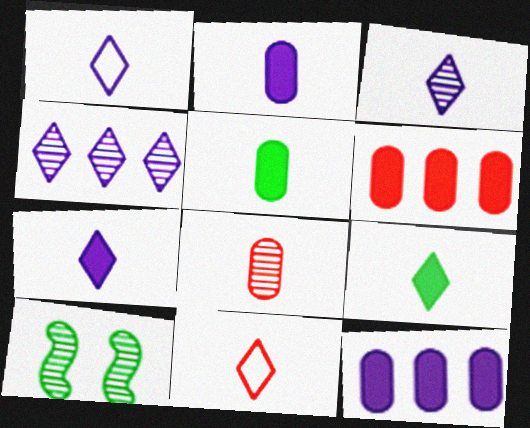[[1, 3, 7], 
[1, 6, 10], 
[3, 9, 11], 
[4, 8, 10], 
[10, 11, 12]]